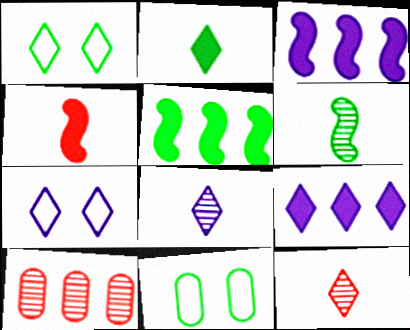[[1, 9, 12], 
[3, 11, 12], 
[7, 8, 9]]